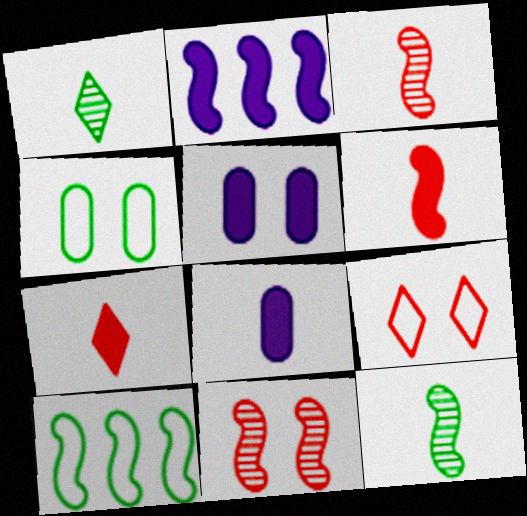[]